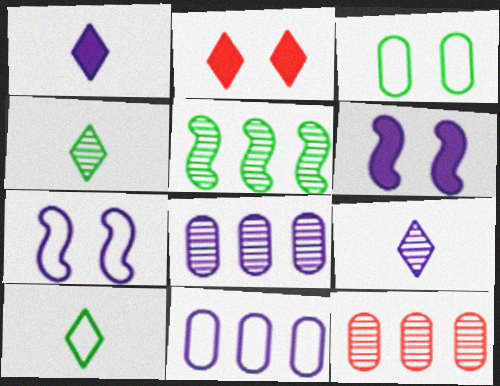[[1, 7, 8], 
[6, 9, 11], 
[6, 10, 12]]